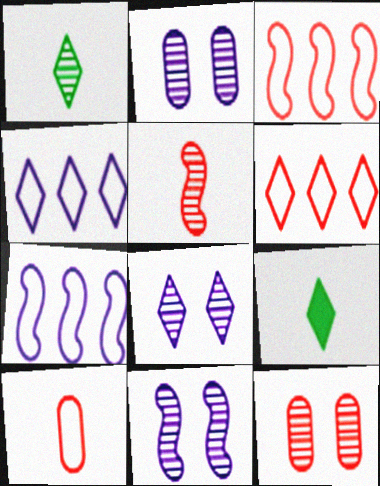[[2, 3, 9], 
[2, 8, 11], 
[6, 8, 9], 
[7, 9, 12]]